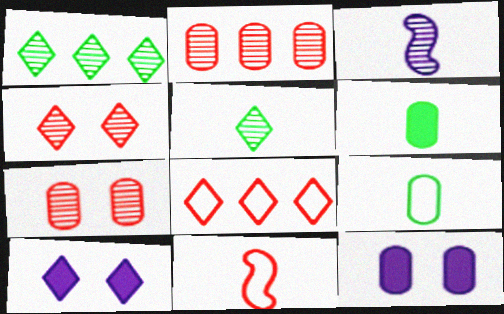[[1, 3, 7], 
[1, 11, 12], 
[2, 9, 12], 
[5, 8, 10]]